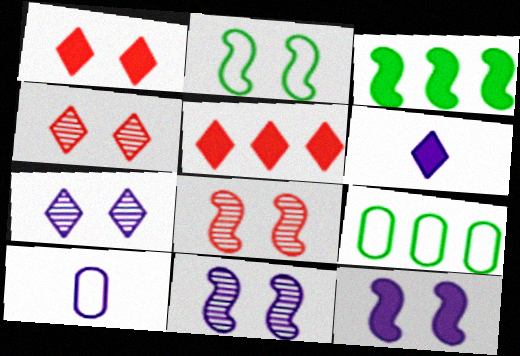[[2, 8, 12], 
[3, 4, 10], 
[6, 8, 9]]